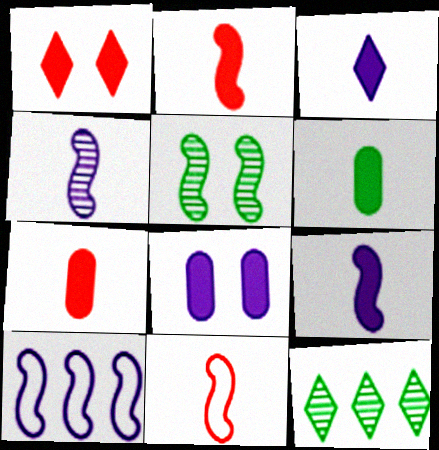[[2, 3, 6], 
[2, 5, 10], 
[8, 11, 12]]